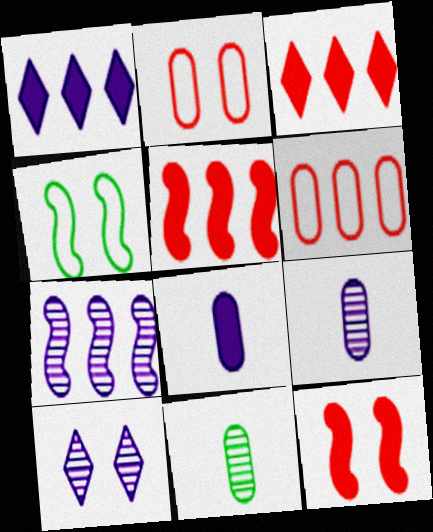[[3, 4, 9], 
[7, 9, 10]]